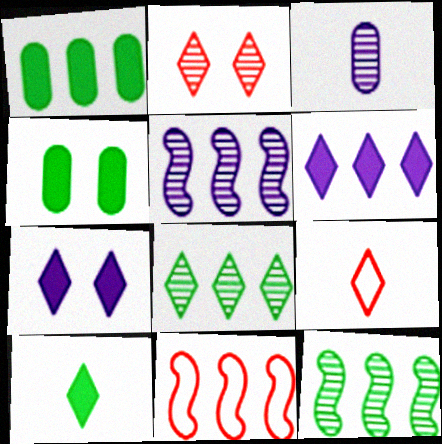[[2, 3, 12], 
[4, 5, 9], 
[7, 8, 9]]